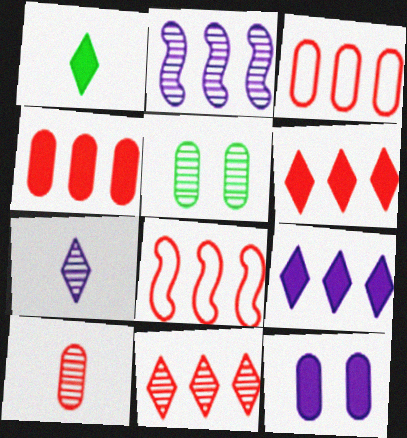[[4, 8, 11]]